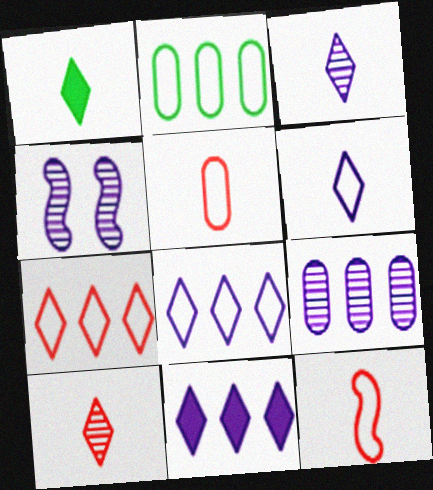[[1, 6, 10], 
[3, 4, 9]]